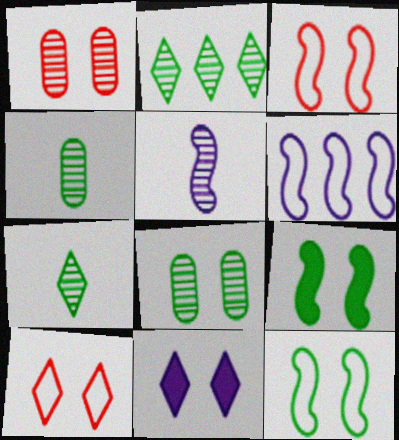[[1, 2, 5], 
[1, 11, 12], 
[3, 8, 11]]